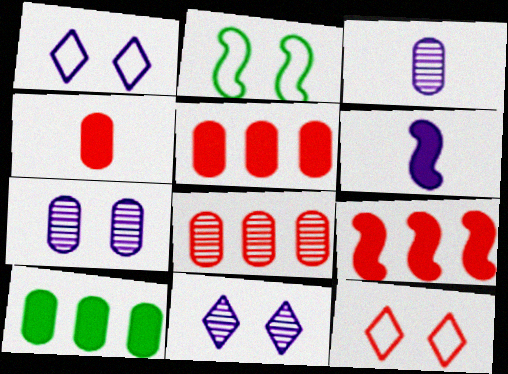[]